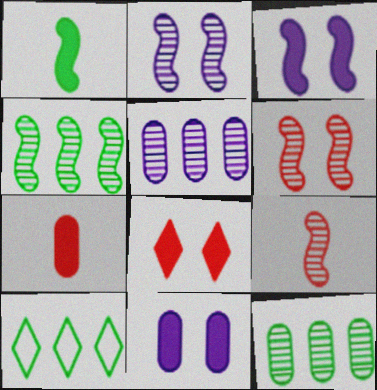[[2, 4, 9], 
[2, 7, 10], 
[9, 10, 11]]